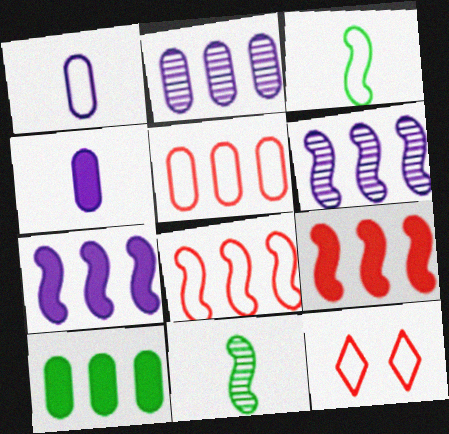[[2, 5, 10]]